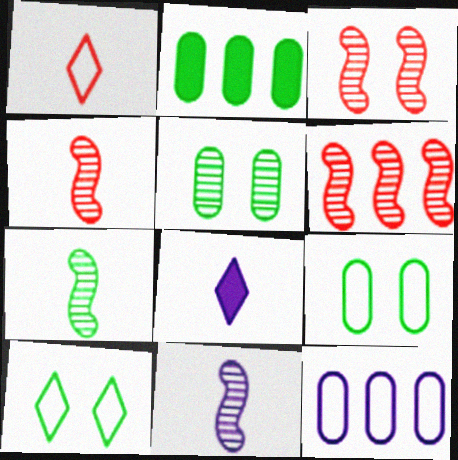[[2, 7, 10], 
[3, 4, 6], 
[4, 7, 11], 
[6, 8, 9]]